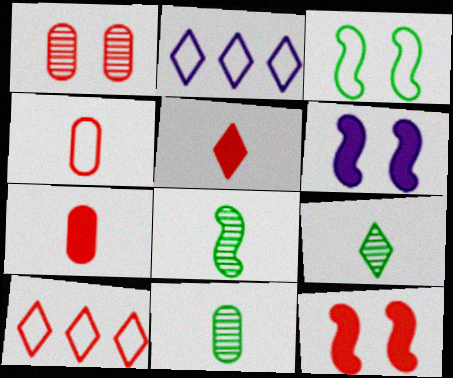[[2, 3, 4], 
[2, 11, 12], 
[6, 10, 11], 
[8, 9, 11]]